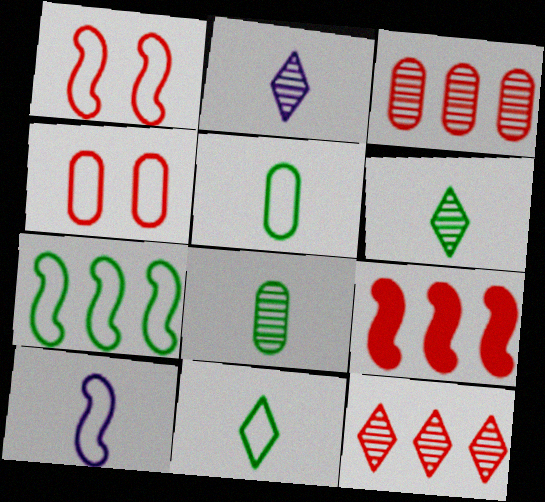[[1, 7, 10]]